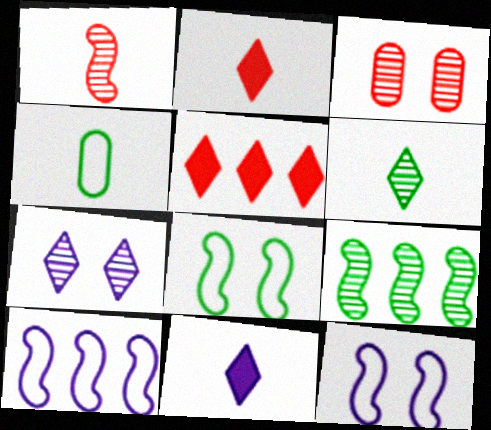[[1, 4, 11]]